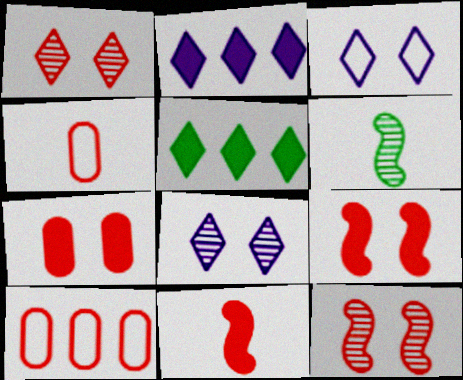[[1, 10, 11]]